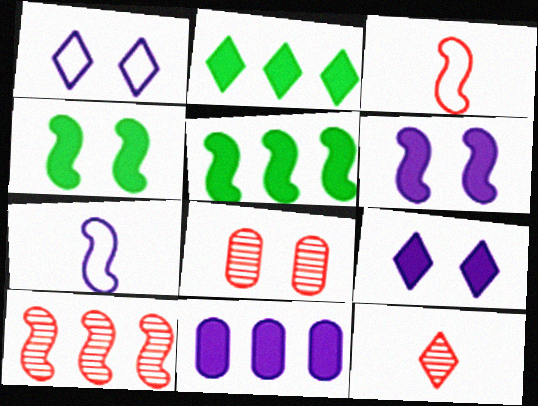[[1, 2, 12], 
[1, 4, 8], 
[2, 7, 8], 
[4, 7, 10], 
[8, 10, 12]]